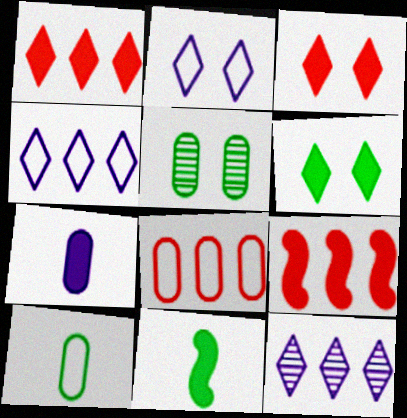[[5, 7, 8], 
[6, 7, 9]]